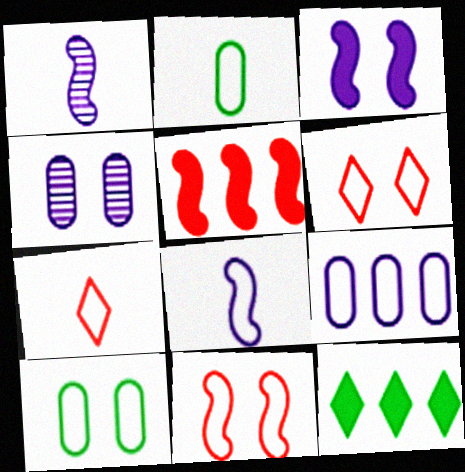[[2, 7, 8]]